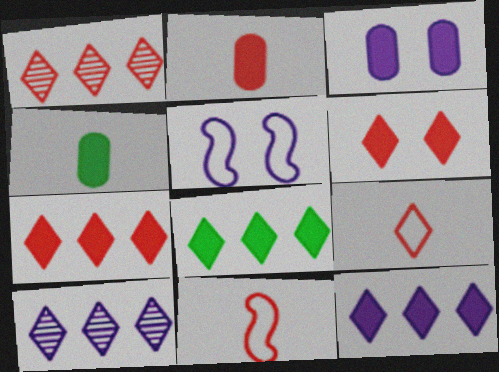[[1, 4, 5], 
[1, 6, 9], 
[7, 8, 12]]